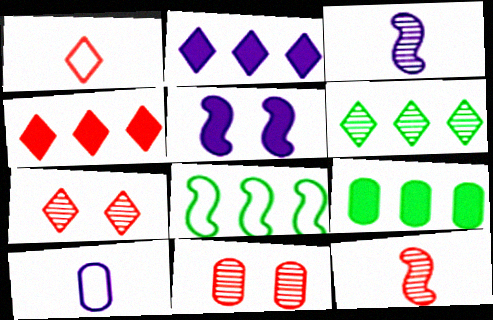[[1, 4, 7], 
[3, 6, 11], 
[5, 8, 12], 
[6, 8, 9], 
[9, 10, 11]]